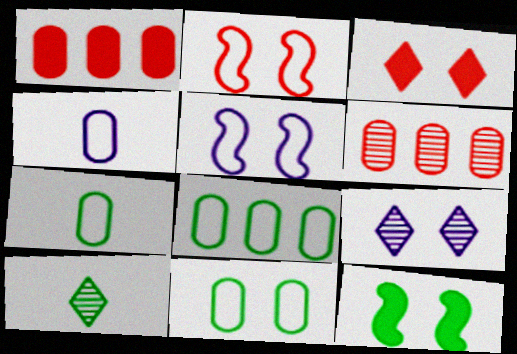[[1, 5, 10], 
[7, 8, 11], 
[8, 10, 12]]